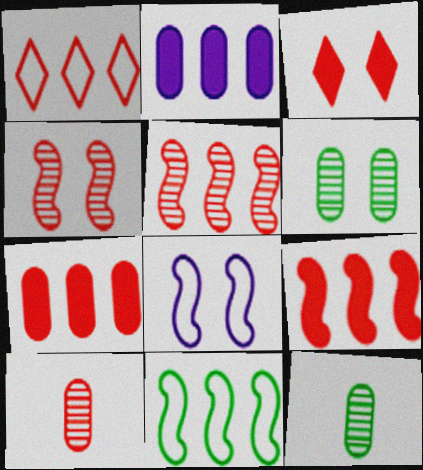[[1, 5, 7], 
[3, 6, 8]]